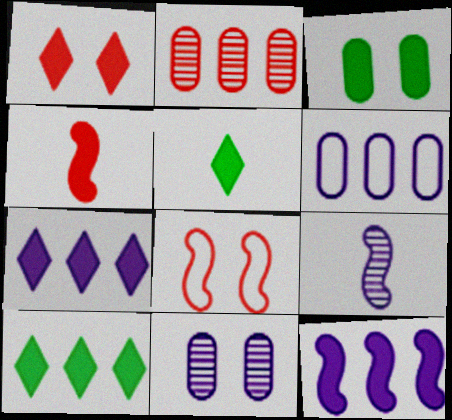[[1, 5, 7], 
[3, 4, 7]]